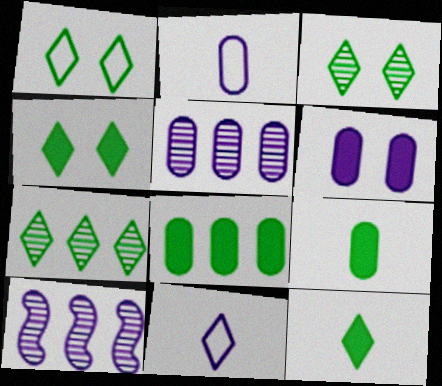[[1, 3, 4], 
[1, 7, 12], 
[2, 5, 6], 
[6, 10, 11]]